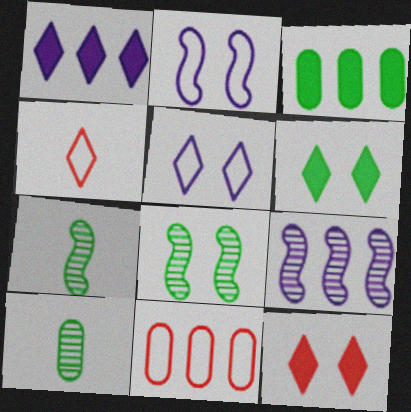[]